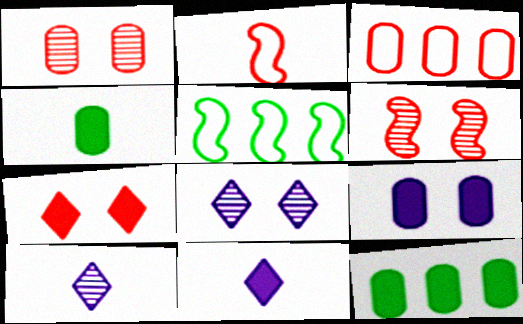[[1, 5, 11], 
[2, 4, 10], 
[2, 8, 12]]